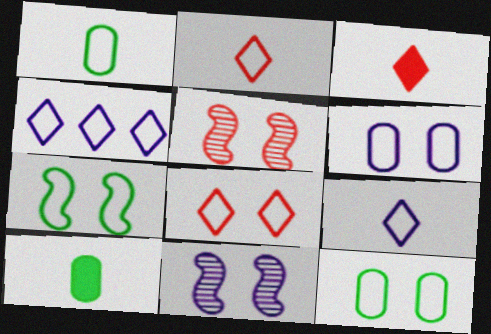[[4, 5, 10], 
[6, 7, 8]]